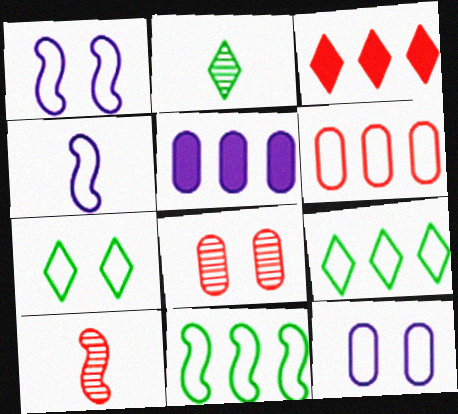[[4, 6, 7], 
[5, 7, 10]]